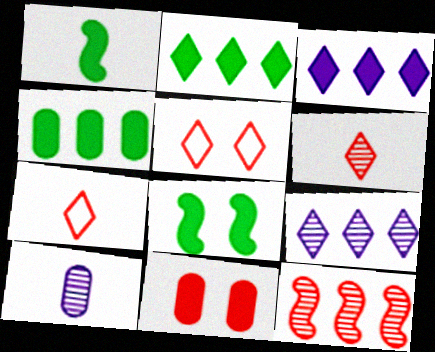[[1, 3, 11], 
[1, 7, 10], 
[7, 11, 12]]